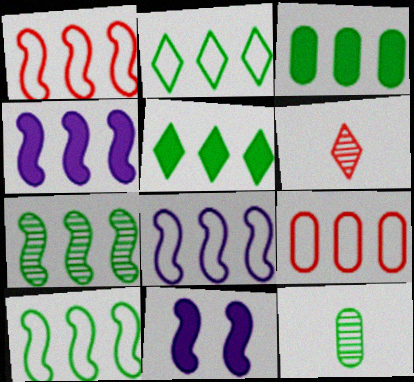[[1, 4, 7], 
[1, 8, 10], 
[2, 3, 7], 
[2, 8, 9]]